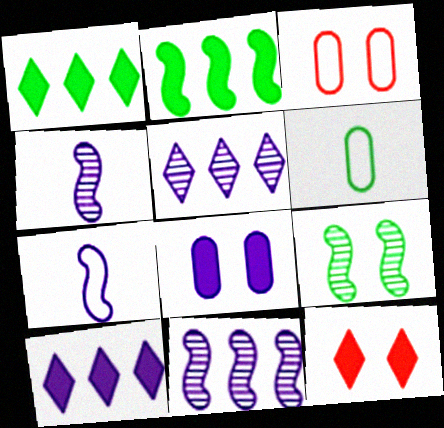[[1, 3, 4], 
[1, 6, 9], 
[5, 7, 8], 
[6, 11, 12]]